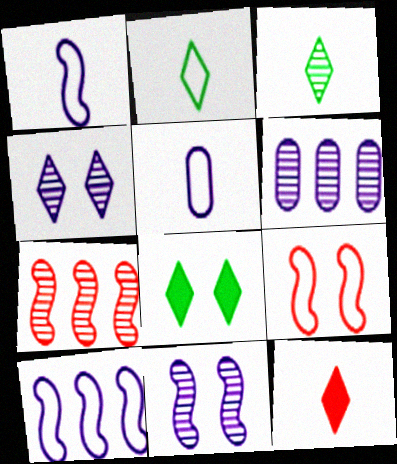[[5, 7, 8]]